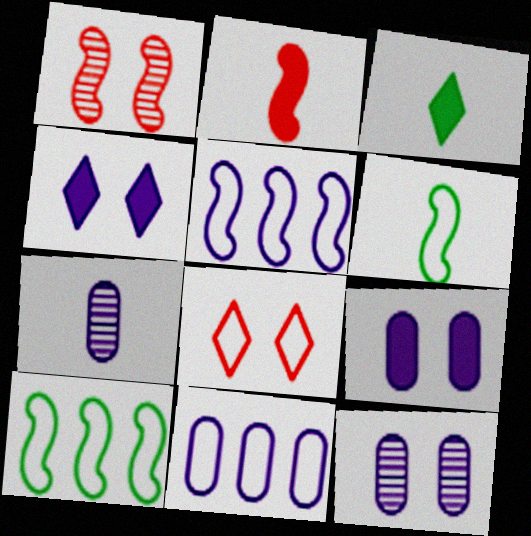[[1, 3, 11], 
[4, 5, 7], 
[6, 8, 11], 
[7, 9, 11]]